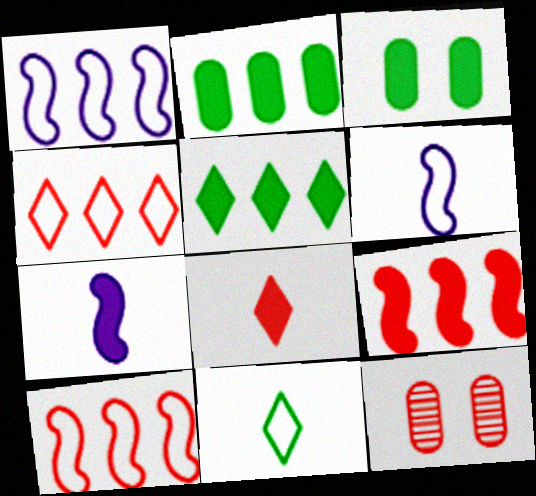[[5, 6, 12], 
[8, 10, 12]]